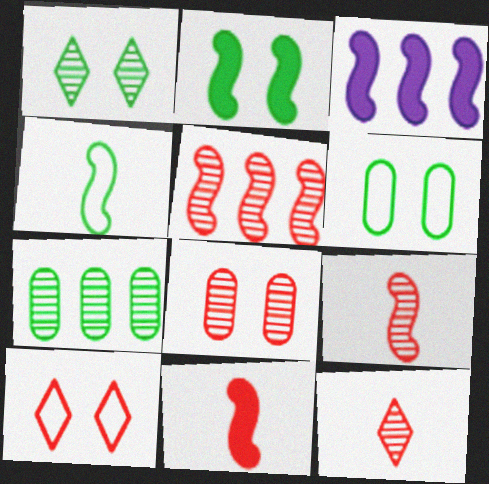[[1, 2, 6], 
[2, 3, 11], 
[3, 6, 12], 
[5, 8, 12]]